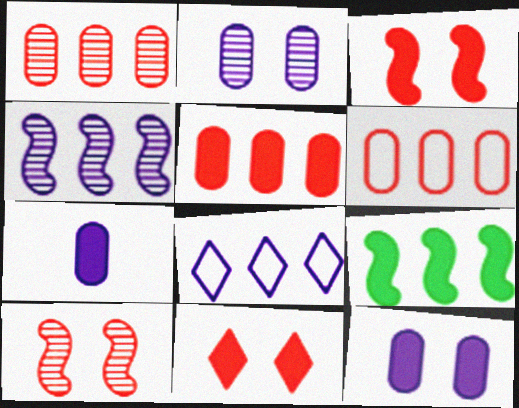[[1, 5, 6], 
[1, 8, 9], 
[7, 9, 11]]